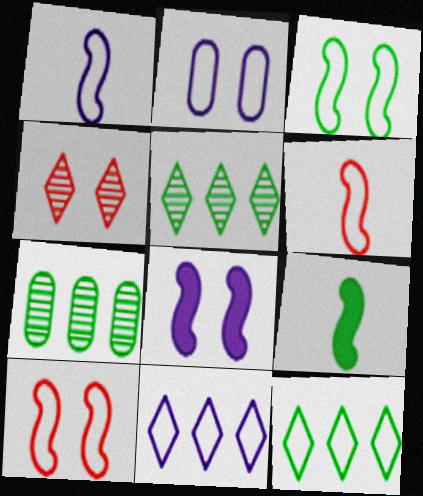[[1, 2, 11], 
[2, 6, 12]]